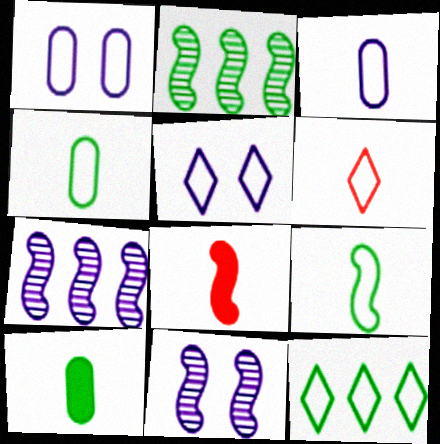[[3, 6, 9], 
[5, 6, 12]]